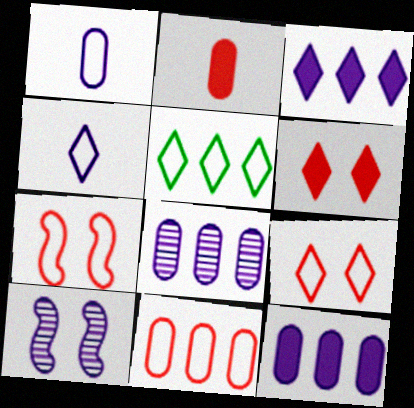[[1, 3, 10], 
[1, 5, 7], 
[2, 5, 10], 
[4, 5, 9], 
[4, 10, 12]]